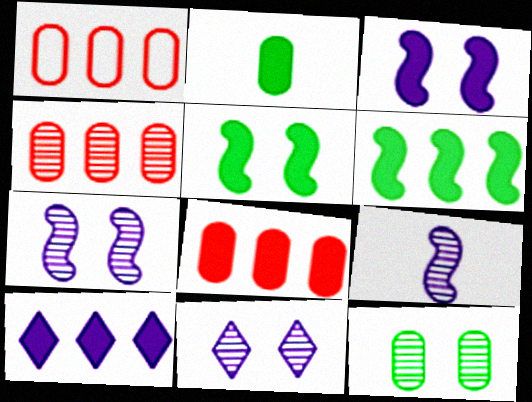[[1, 4, 8], 
[6, 8, 10]]